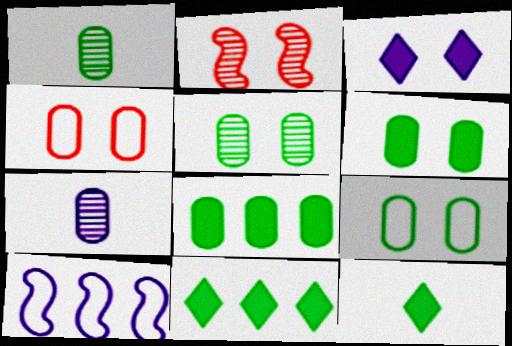[[1, 8, 9], 
[2, 3, 9], 
[3, 7, 10], 
[4, 7, 8], 
[5, 6, 9]]